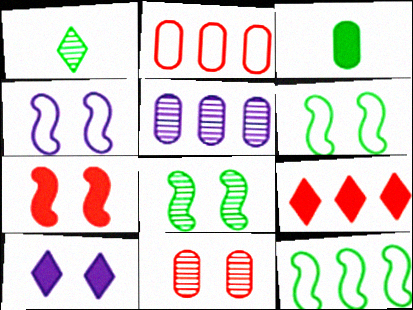[[4, 7, 8], 
[5, 9, 12], 
[6, 10, 11]]